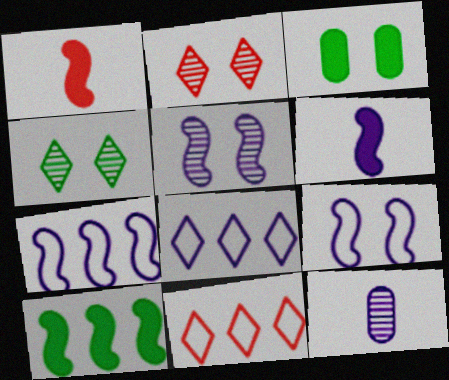[[2, 3, 9], 
[5, 6, 7]]